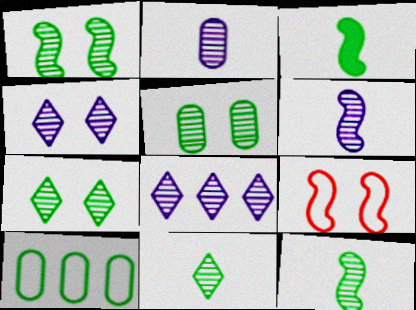[[1, 5, 7], 
[3, 7, 10]]